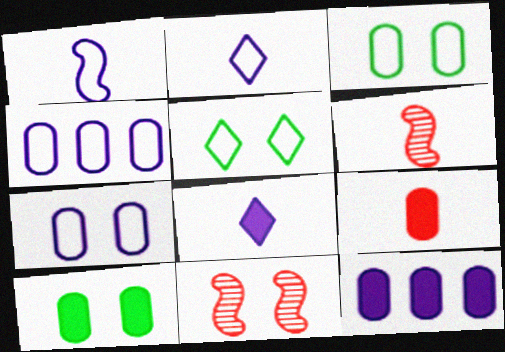[[5, 6, 12], 
[9, 10, 12]]